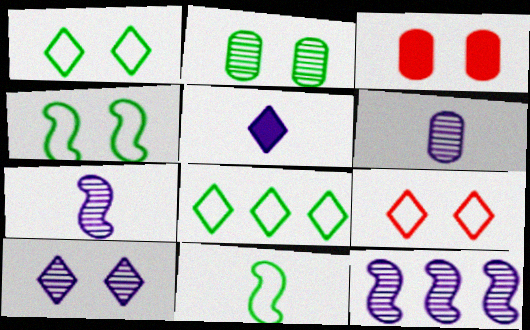[[3, 4, 10], 
[3, 7, 8], 
[6, 10, 12]]